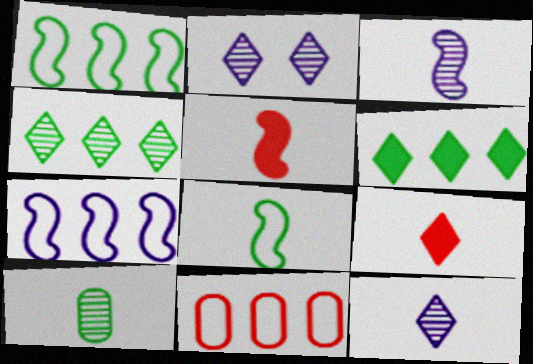[[3, 5, 8]]